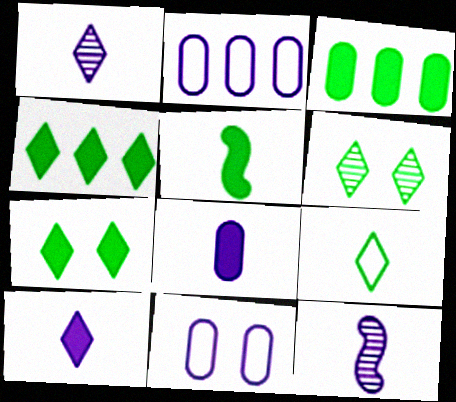[[3, 5, 7], 
[4, 6, 9]]